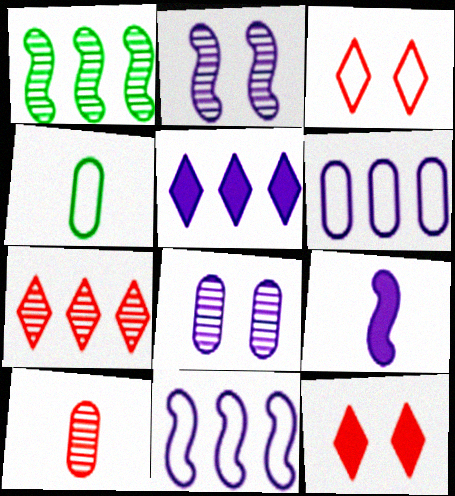[[2, 9, 11], 
[3, 4, 11]]